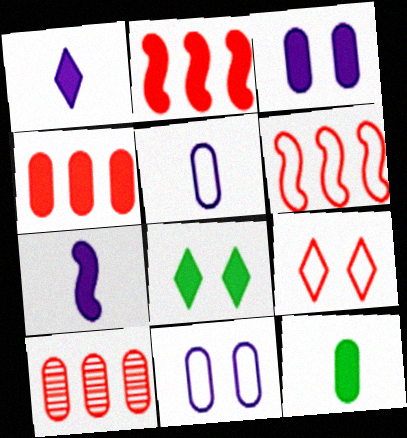[[3, 4, 12], 
[4, 7, 8], 
[10, 11, 12]]